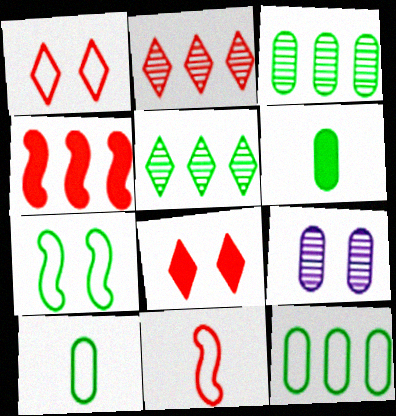[[5, 6, 7], 
[7, 8, 9]]